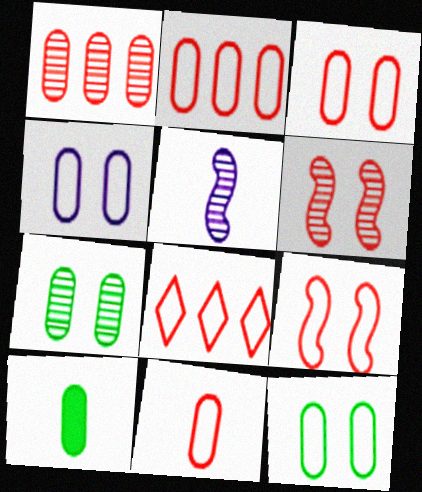[[1, 4, 10], 
[2, 3, 11], 
[3, 4, 12], 
[8, 9, 11]]